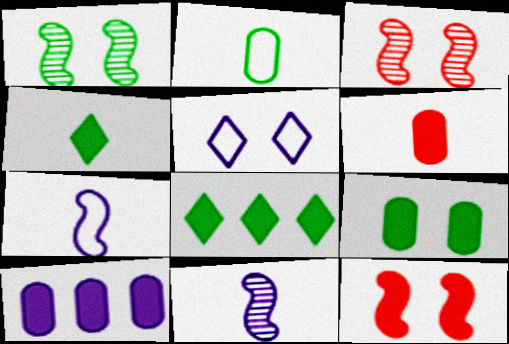[[1, 2, 8], 
[3, 5, 9], 
[4, 10, 12], 
[5, 10, 11], 
[6, 9, 10]]